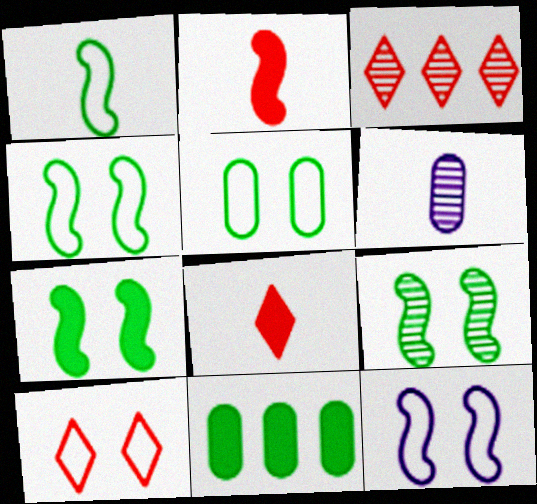[[1, 6, 8], 
[3, 6, 9], 
[3, 8, 10], 
[4, 7, 9], 
[5, 10, 12]]